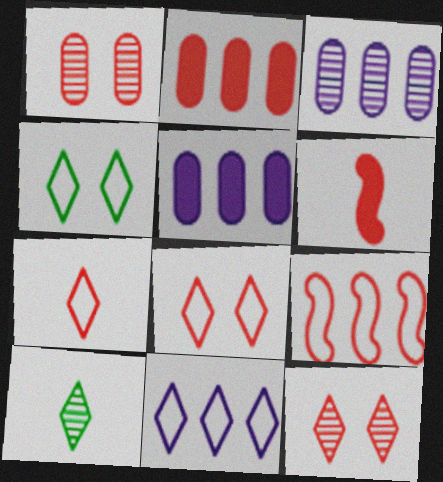[[3, 4, 6], 
[4, 7, 11]]